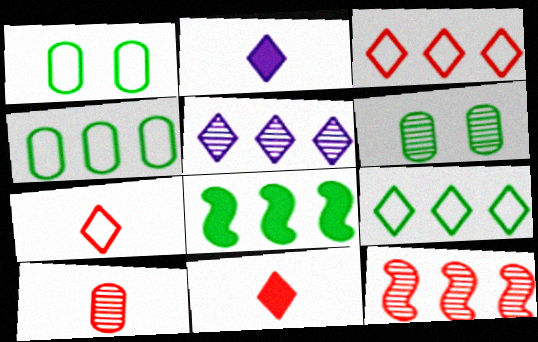[[1, 2, 12]]